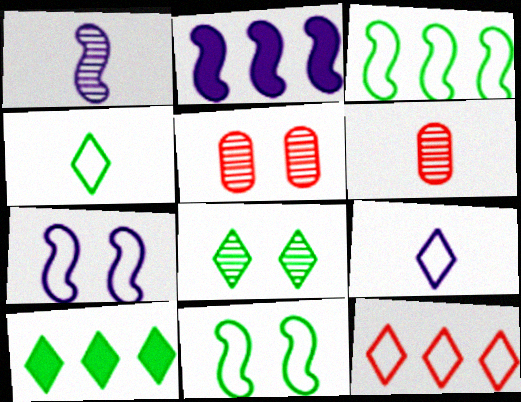[[1, 2, 7], 
[2, 4, 5], 
[4, 8, 10], 
[6, 7, 10]]